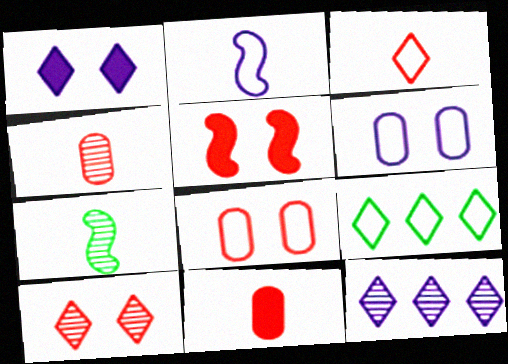[[2, 8, 9], 
[5, 8, 10]]